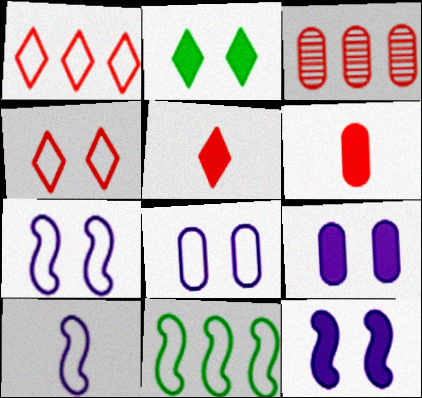[[2, 3, 10]]